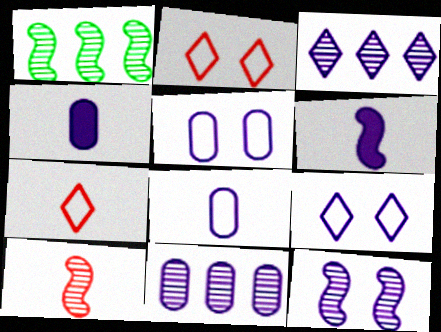[[1, 2, 4], 
[1, 10, 12], 
[3, 5, 6], 
[4, 5, 11], 
[6, 9, 11]]